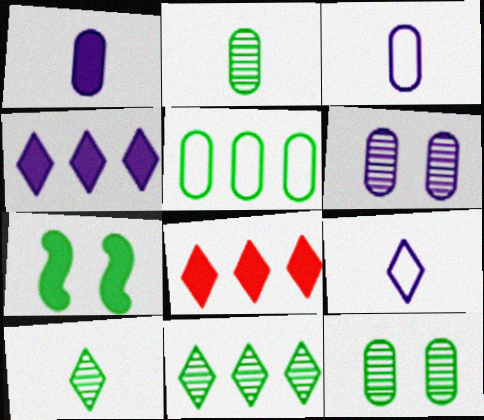[[1, 7, 8], 
[5, 7, 10]]